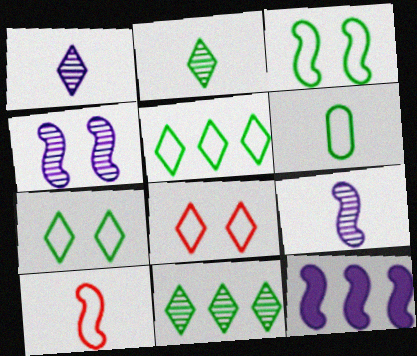[[3, 5, 6]]